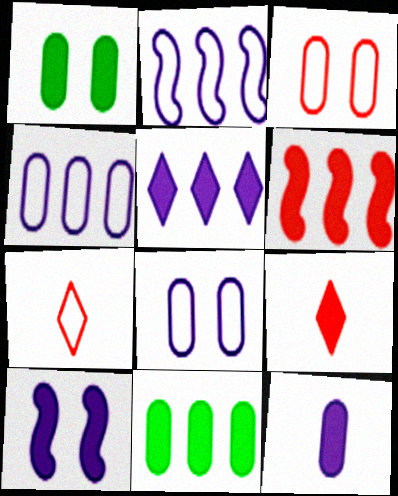[[5, 6, 11], 
[5, 10, 12], 
[9, 10, 11]]